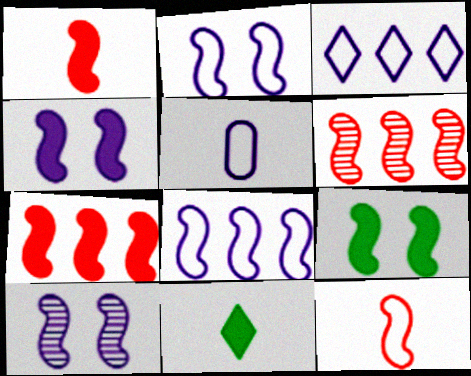[[2, 3, 5], 
[2, 4, 10]]